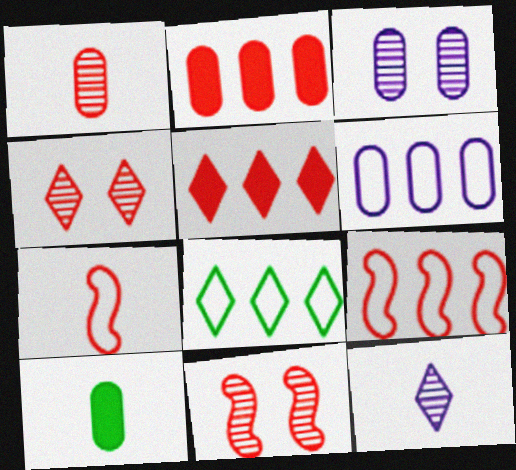[[2, 4, 7], 
[6, 8, 9], 
[7, 10, 12]]